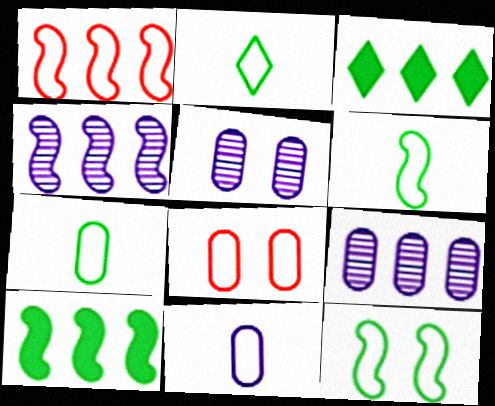[[1, 3, 9], 
[1, 4, 10], 
[2, 6, 7]]